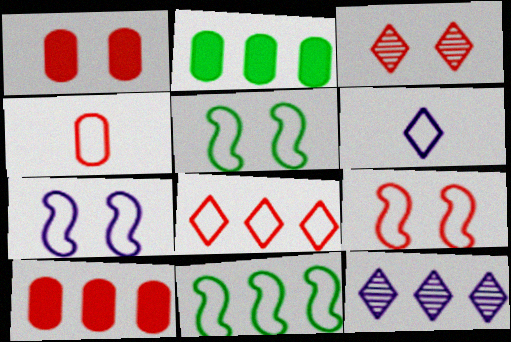[[1, 3, 9], 
[4, 8, 9], 
[5, 7, 9], 
[10, 11, 12]]